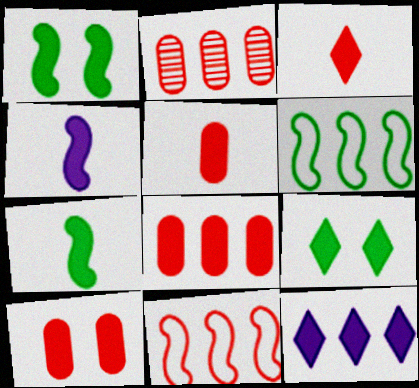[[1, 5, 12], 
[2, 6, 12], 
[3, 9, 12], 
[4, 8, 9], 
[5, 8, 10], 
[7, 10, 12]]